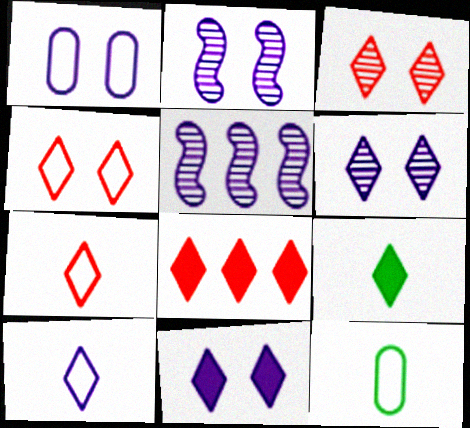[[1, 2, 11], 
[2, 8, 12], 
[3, 7, 8], 
[8, 9, 11]]